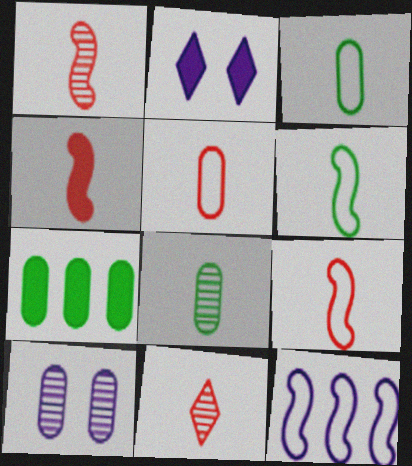[[1, 4, 9], 
[2, 4, 7], 
[4, 5, 11], 
[5, 7, 10]]